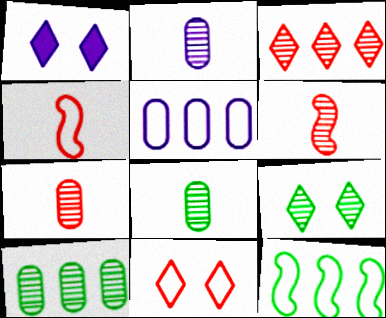[[1, 4, 10], 
[1, 7, 12], 
[1, 9, 11], 
[2, 7, 8]]